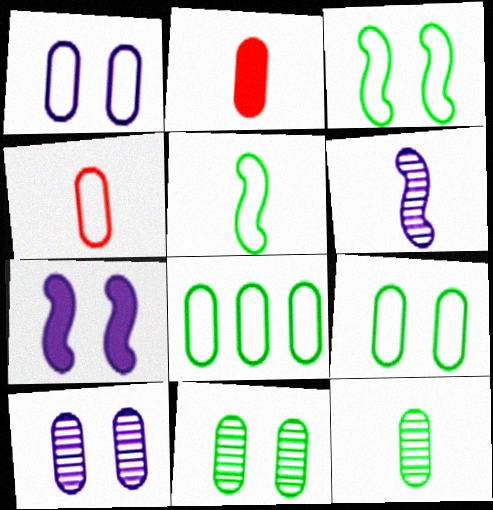[[1, 4, 8], 
[2, 8, 10]]